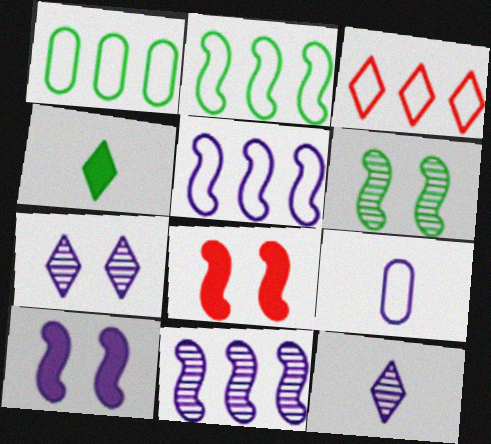[[1, 3, 5], 
[1, 4, 6], 
[1, 8, 12], 
[3, 4, 7]]